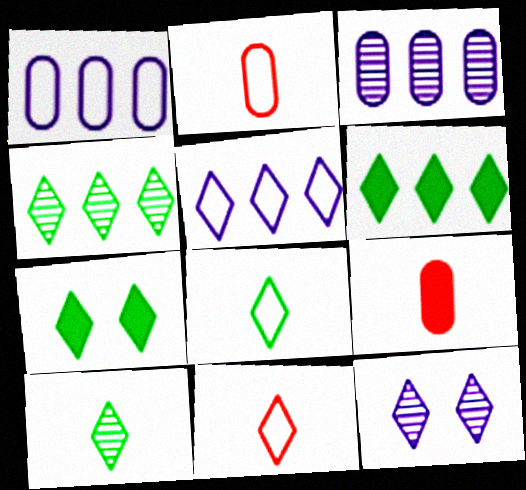[[4, 7, 8], 
[6, 11, 12]]